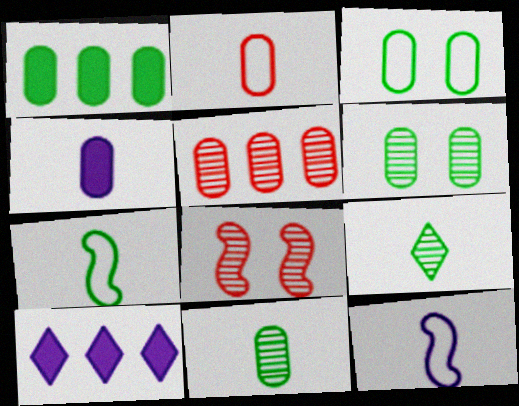[[1, 3, 11], 
[2, 4, 11], 
[3, 4, 5]]